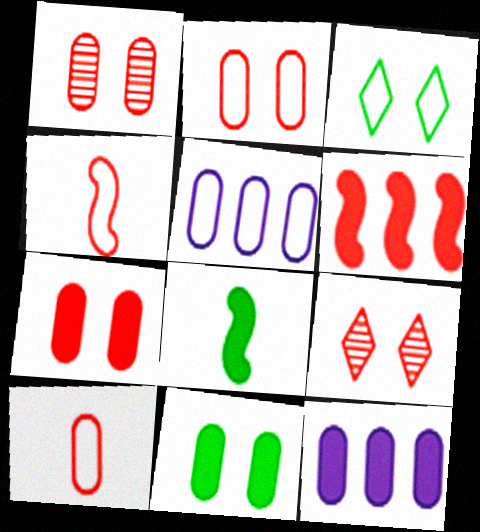[[1, 2, 7], 
[3, 4, 5], 
[5, 8, 9], 
[6, 9, 10]]